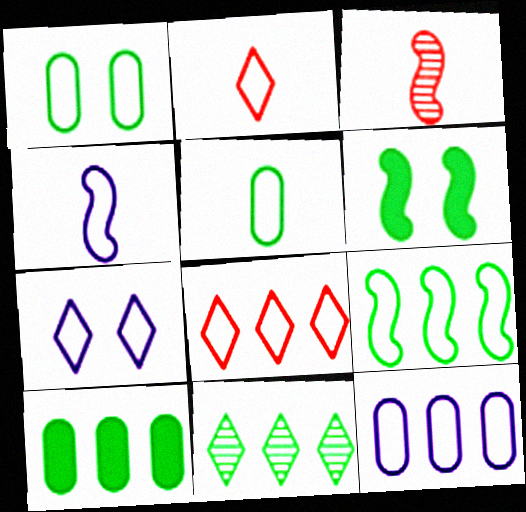[[1, 4, 8], 
[2, 4, 5], 
[3, 7, 10], 
[4, 7, 12], 
[5, 6, 11], 
[8, 9, 12], 
[9, 10, 11]]